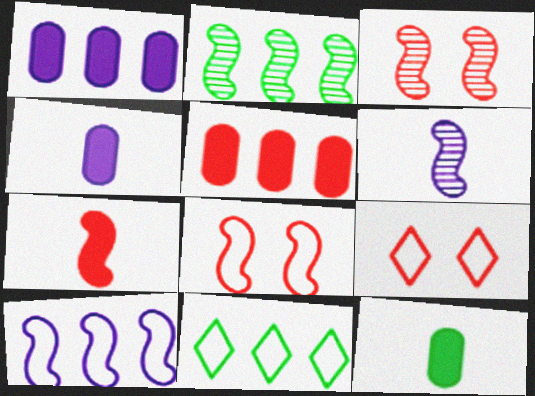[[2, 3, 6], 
[2, 4, 9], 
[3, 4, 11]]